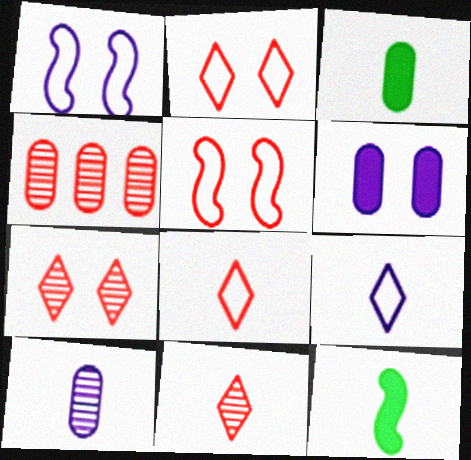[[8, 10, 12]]